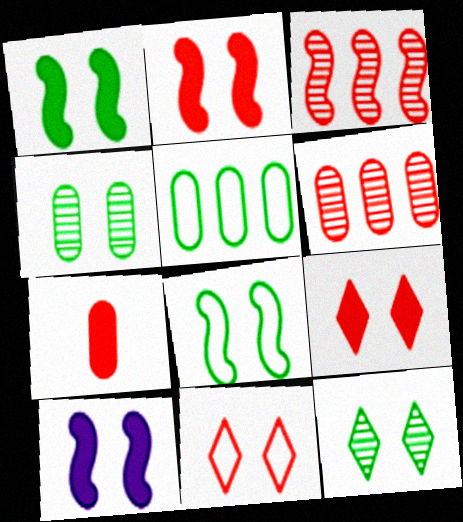[[1, 2, 10], 
[3, 7, 11], 
[4, 10, 11]]